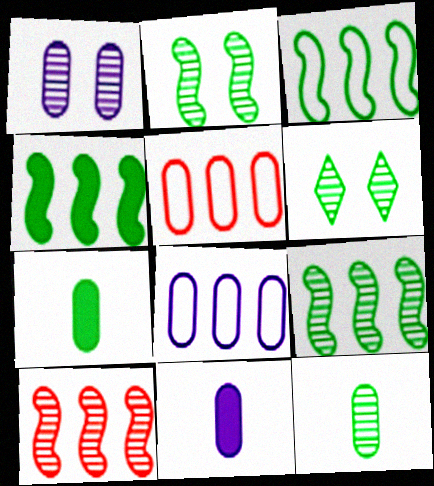[[1, 5, 7], 
[1, 8, 11], 
[3, 4, 9], 
[3, 6, 7], 
[6, 9, 12]]